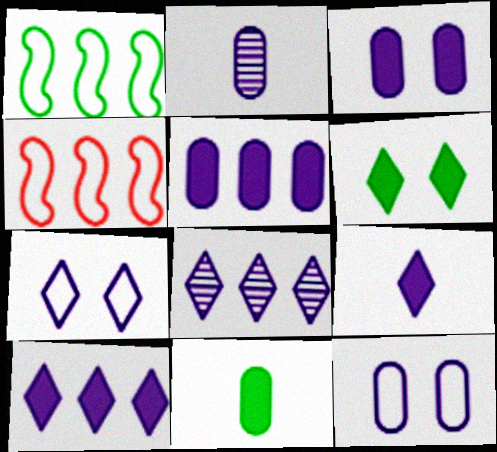[[2, 4, 6], 
[2, 5, 12], 
[7, 8, 9]]